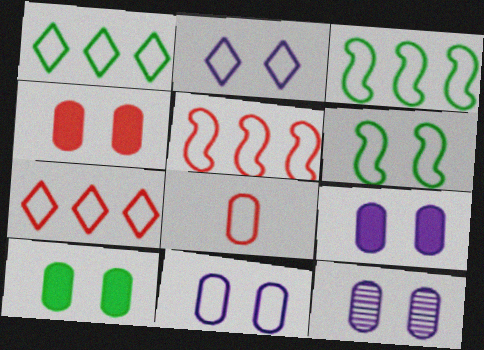[[2, 3, 8], 
[4, 9, 10], 
[9, 11, 12]]